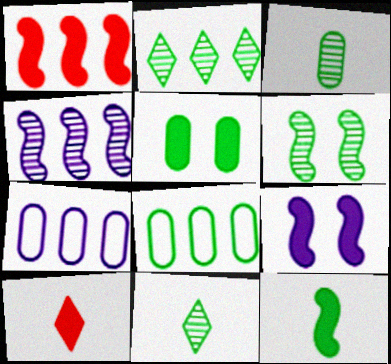[[1, 2, 7], 
[1, 9, 12], 
[2, 3, 6], 
[3, 5, 8], 
[6, 7, 10]]